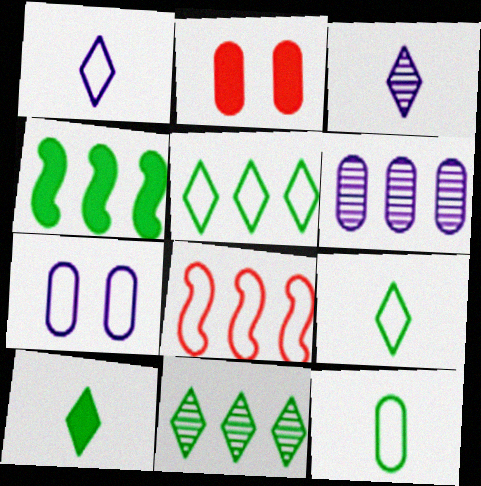[[2, 6, 12], 
[7, 8, 9]]